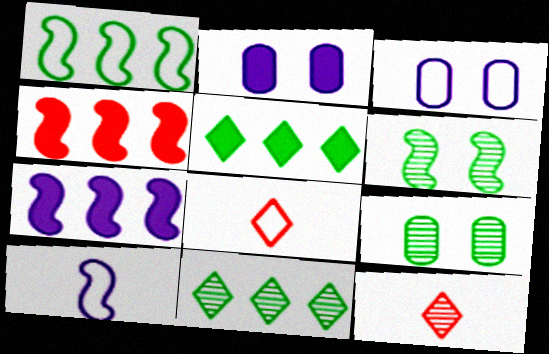[[1, 2, 12], 
[1, 3, 8], 
[4, 6, 10], 
[7, 8, 9]]